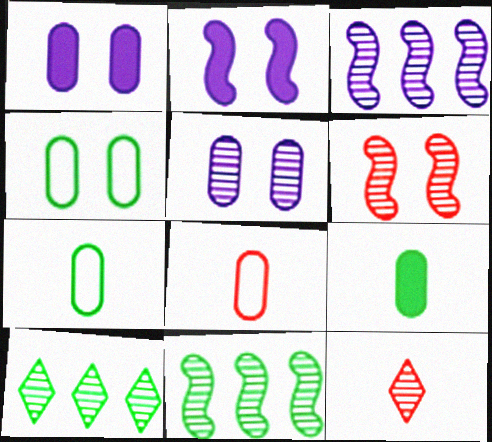[[2, 8, 10], 
[5, 11, 12]]